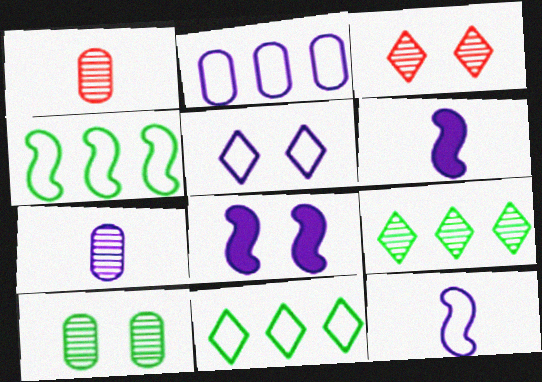[[1, 8, 11], 
[2, 5, 12]]